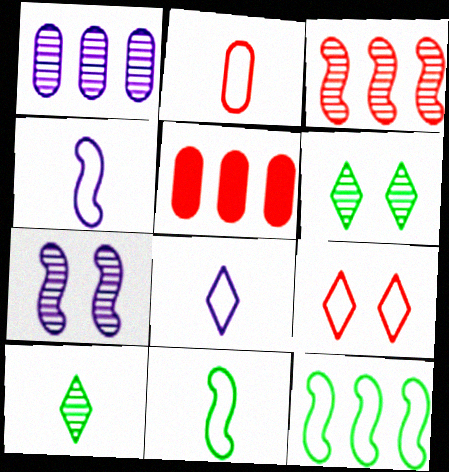[[2, 8, 11], 
[4, 5, 6]]